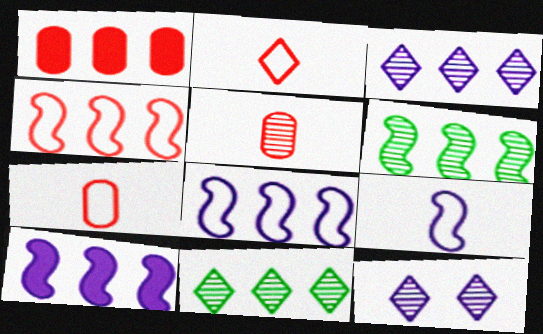[[1, 8, 11], 
[4, 6, 10], 
[5, 6, 12]]